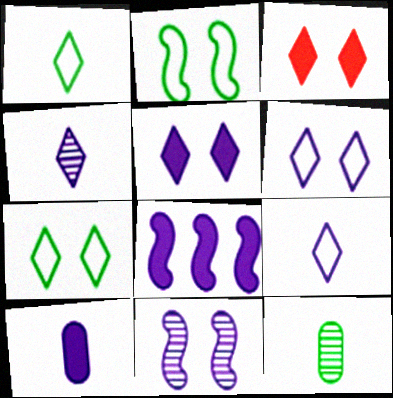[[5, 8, 10]]